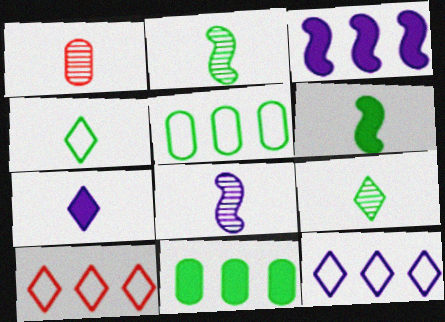[[1, 8, 9]]